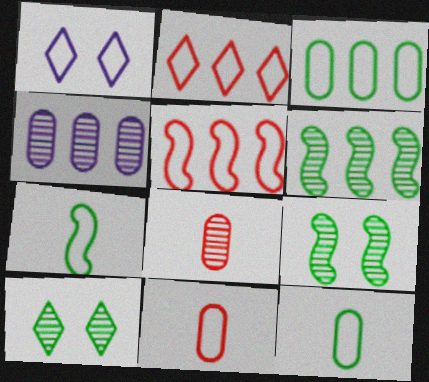[[1, 5, 12]]